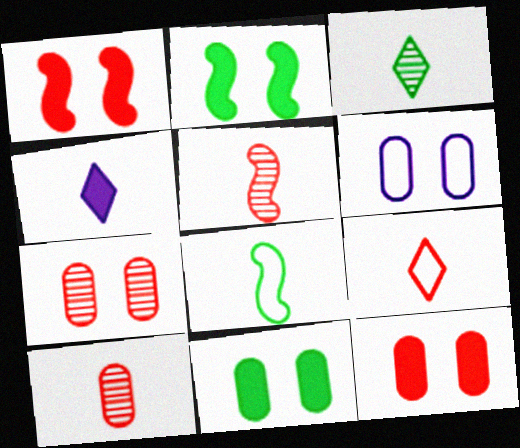[[3, 4, 9], 
[4, 8, 10], 
[6, 7, 11]]